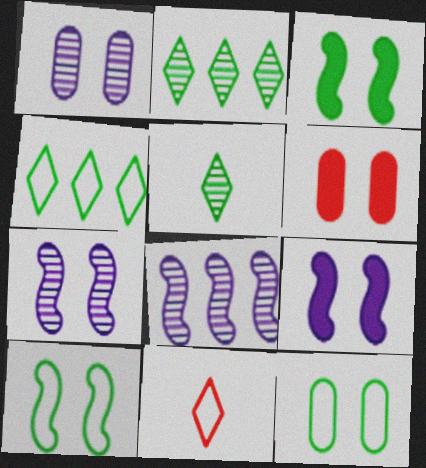[[1, 6, 12]]